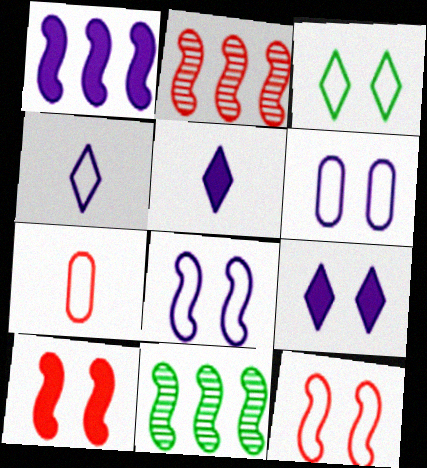[[3, 6, 12], 
[7, 9, 11]]